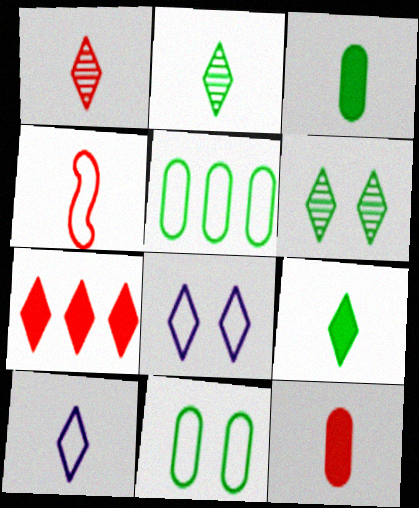[[1, 4, 12], 
[1, 9, 10], 
[2, 7, 8], 
[4, 5, 8], 
[6, 7, 10]]